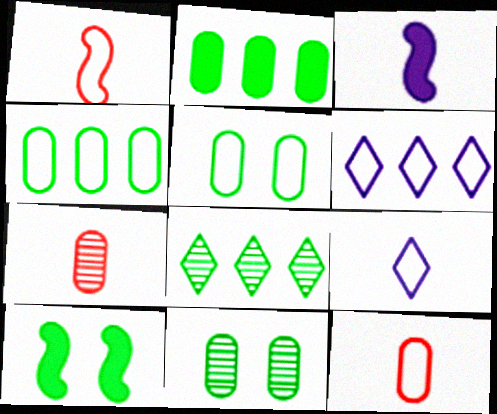[[1, 5, 6], 
[6, 7, 10]]